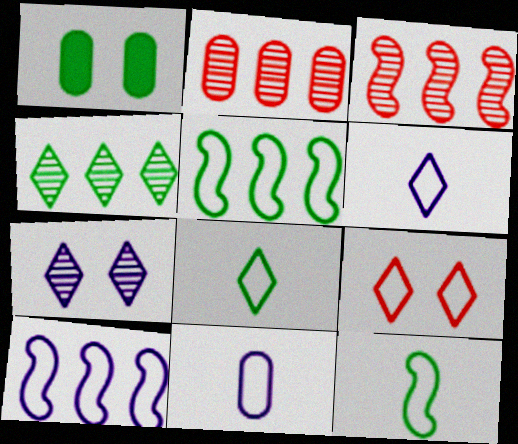[[1, 2, 11], 
[1, 3, 6], 
[1, 4, 12], 
[5, 9, 11]]